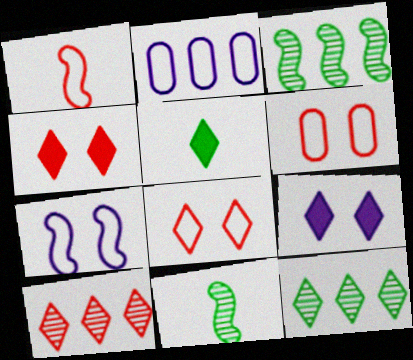[[2, 4, 11]]